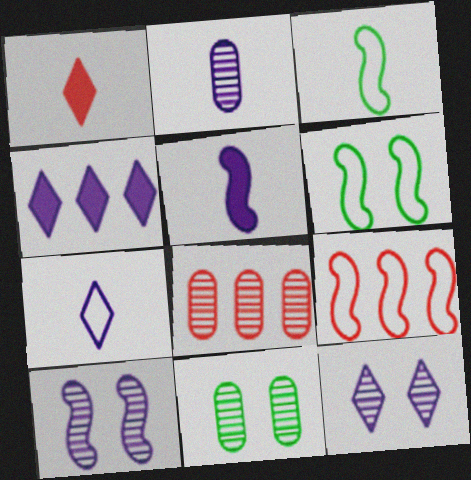[[1, 2, 3], 
[2, 5, 7], 
[2, 8, 11], 
[4, 7, 12]]